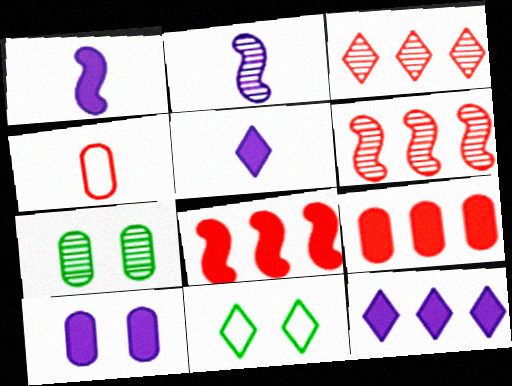[[1, 10, 12], 
[2, 3, 7], 
[2, 9, 11], 
[3, 5, 11]]